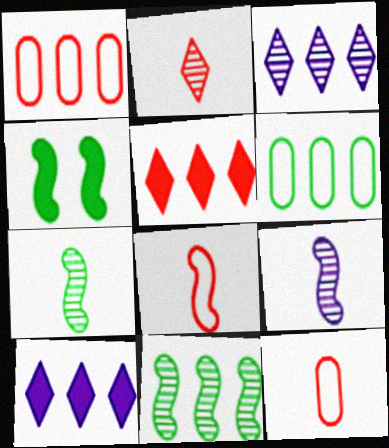[[1, 10, 11], 
[3, 4, 12]]